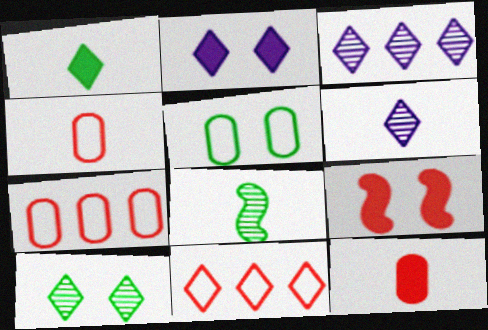[[2, 7, 8]]